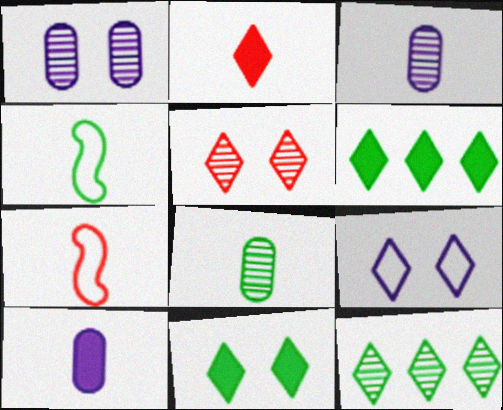[[1, 6, 7], 
[2, 3, 4], 
[2, 9, 12], 
[5, 9, 11]]